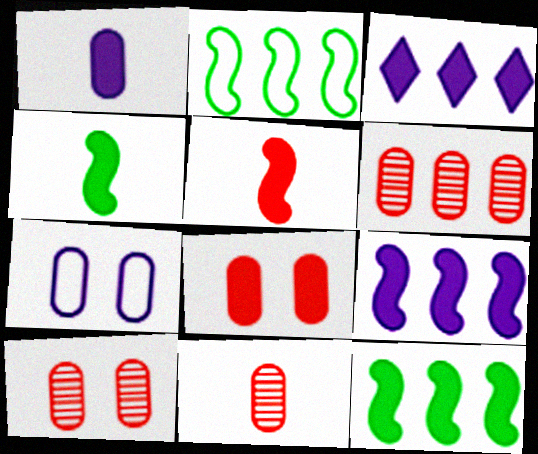[[2, 3, 6], 
[3, 4, 8], 
[6, 10, 11]]